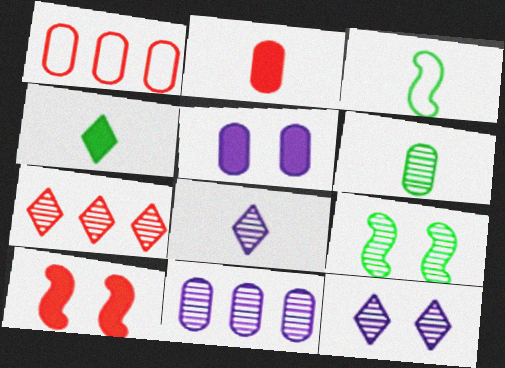[[1, 5, 6], 
[2, 3, 8], 
[3, 4, 6], 
[3, 5, 7]]